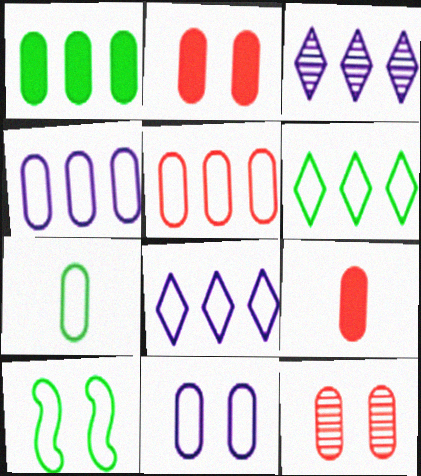[[3, 9, 10], 
[5, 7, 11], 
[5, 9, 12], 
[6, 7, 10]]